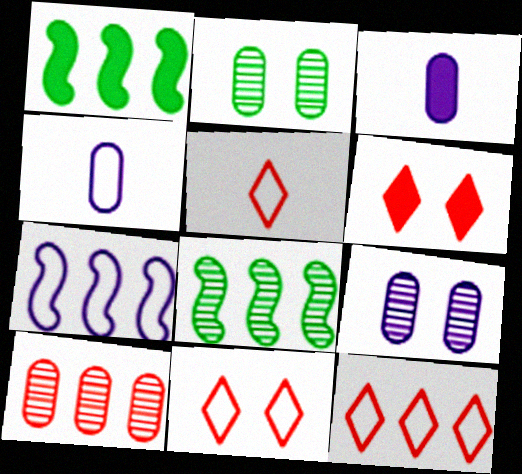[[1, 3, 6], 
[1, 5, 9], 
[3, 8, 11], 
[4, 6, 8], 
[5, 11, 12]]